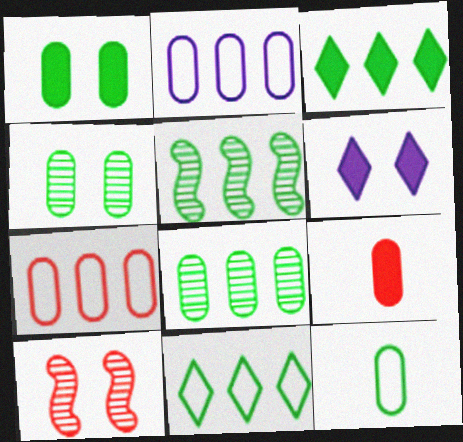[[1, 8, 12], 
[2, 4, 9]]